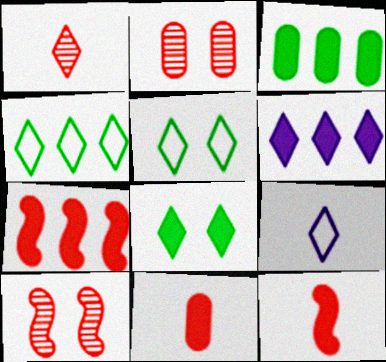[[1, 5, 6], 
[3, 6, 7], 
[3, 9, 10]]